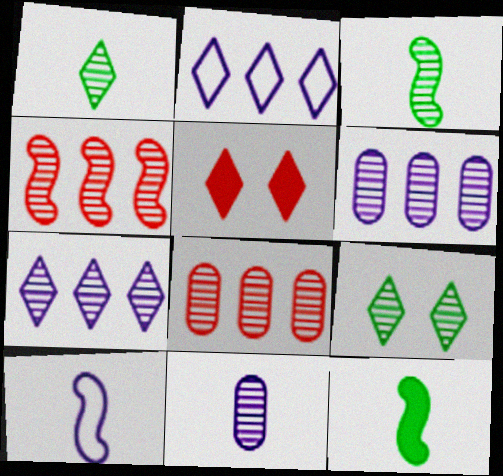[[1, 2, 5], 
[4, 9, 11]]